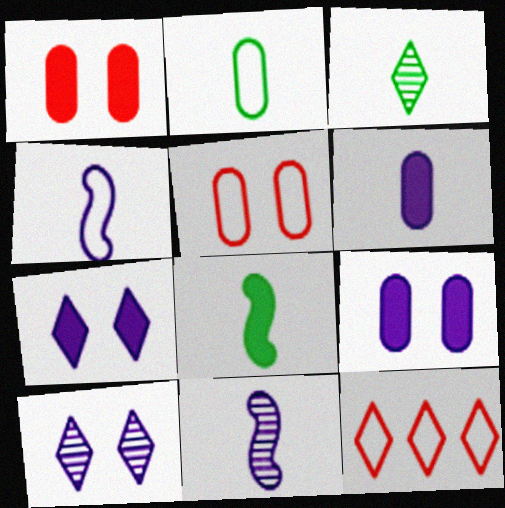[[2, 3, 8], 
[3, 7, 12]]